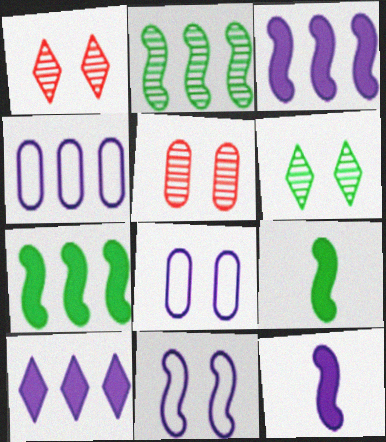[[1, 4, 9]]